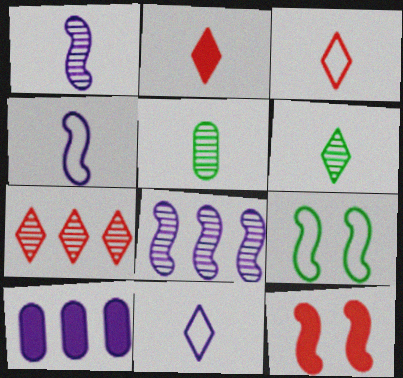[[2, 4, 5], 
[2, 6, 11]]